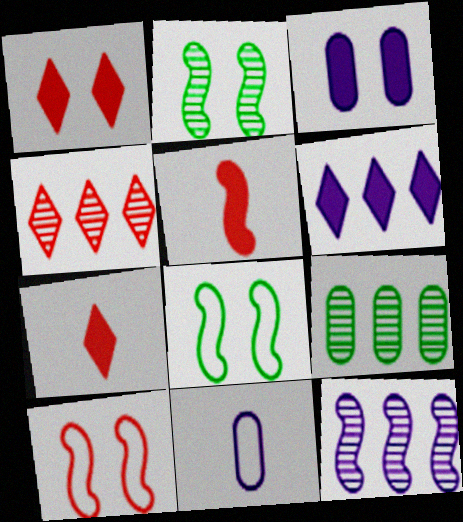[[4, 9, 12], 
[5, 8, 12]]